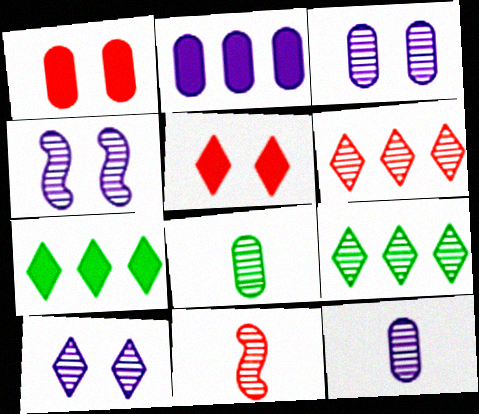[[3, 4, 10], 
[3, 9, 11], 
[4, 6, 8]]